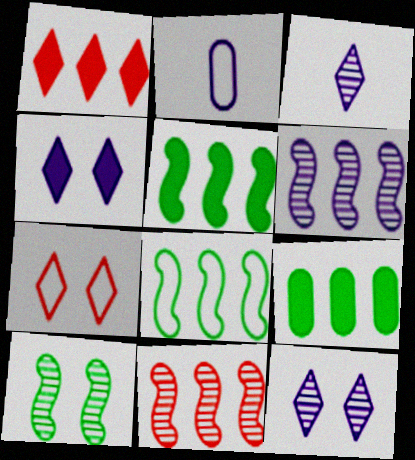[[1, 2, 10], 
[2, 4, 6], 
[2, 7, 8]]